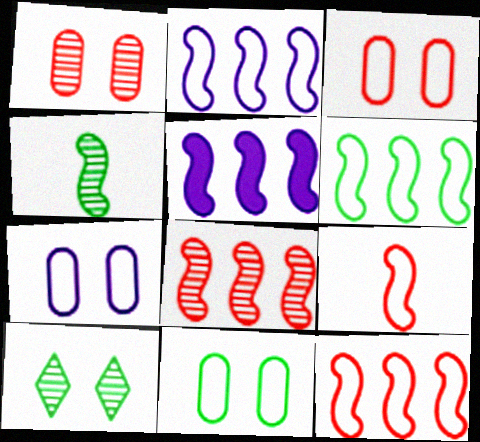[[2, 6, 12], 
[3, 7, 11], 
[5, 6, 8]]